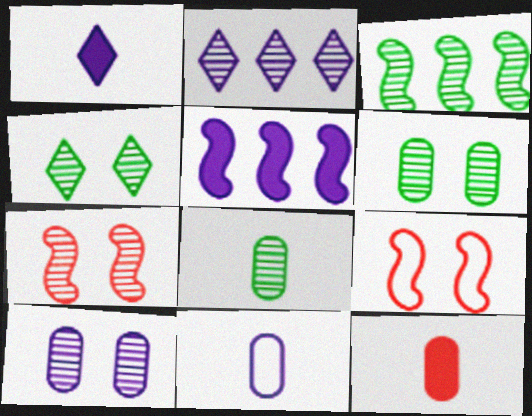[[2, 7, 8], 
[3, 4, 8], 
[4, 7, 10], 
[8, 11, 12]]